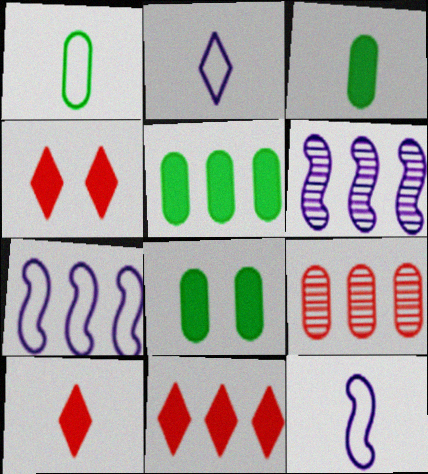[[1, 4, 6], 
[3, 5, 8], 
[4, 10, 11]]